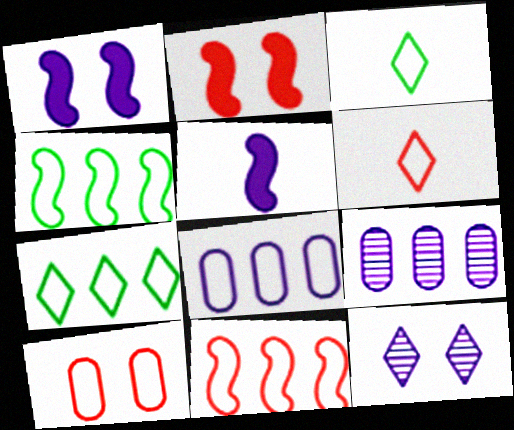[[2, 3, 9], 
[5, 8, 12], 
[6, 10, 11], 
[7, 8, 11]]